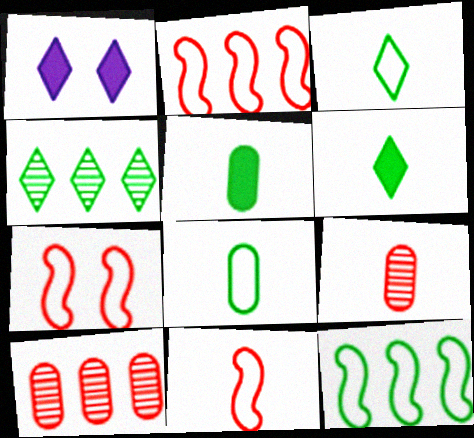[[1, 9, 12], 
[2, 7, 11]]